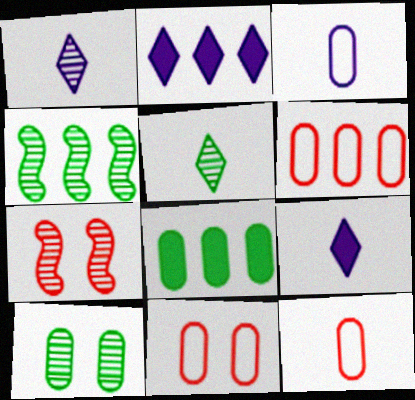[[2, 4, 6], 
[4, 5, 10], 
[4, 9, 11], 
[6, 11, 12]]